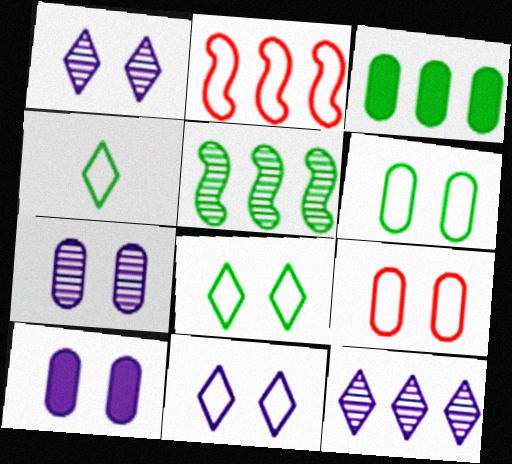[[2, 3, 12]]